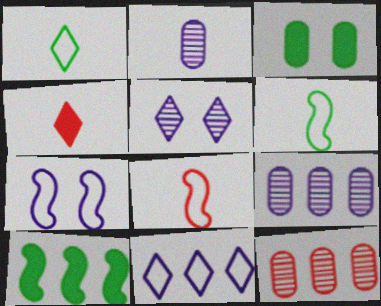[[2, 4, 6], 
[10, 11, 12]]